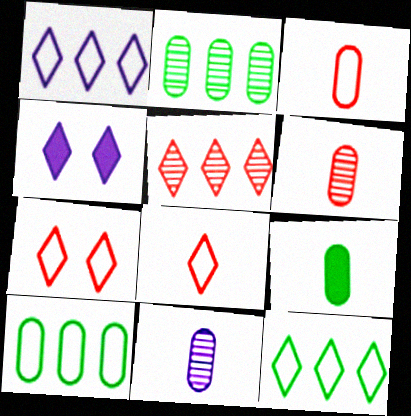[[3, 9, 11]]